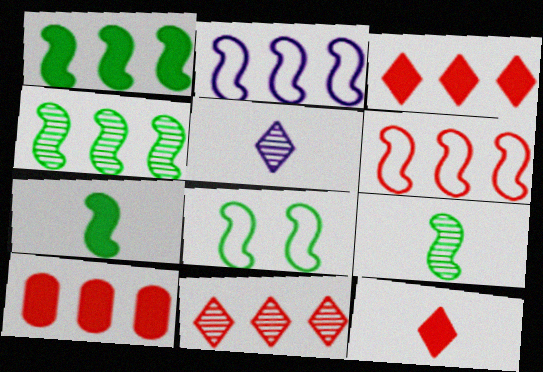[[1, 8, 9], 
[4, 7, 8], 
[5, 8, 10], 
[6, 10, 11]]